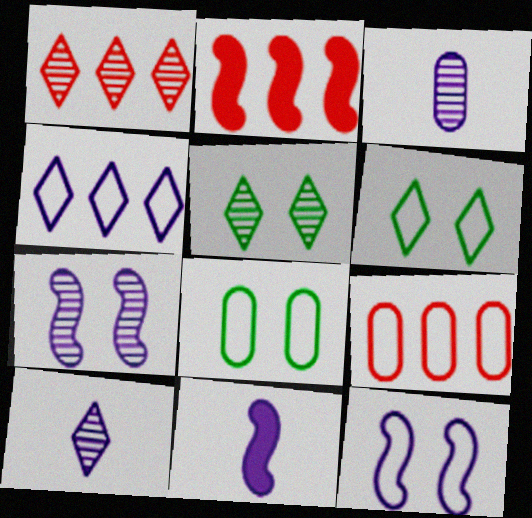[[1, 2, 9], 
[1, 5, 10], 
[1, 8, 11], 
[2, 3, 6], 
[2, 8, 10], 
[5, 9, 11]]